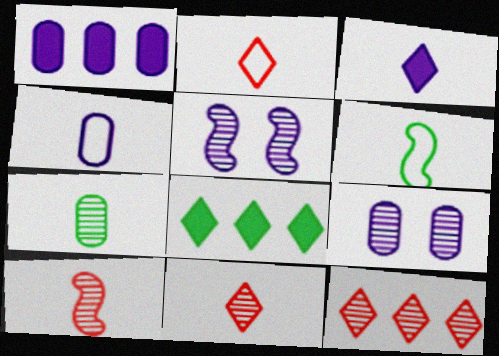[[1, 4, 9], 
[2, 4, 6], 
[5, 7, 12]]